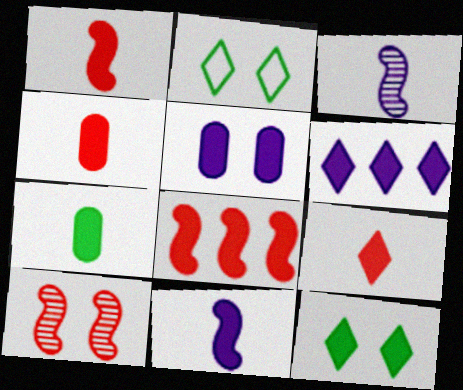[[1, 4, 9], 
[2, 5, 10], 
[5, 6, 11], 
[6, 9, 12], 
[7, 9, 11]]